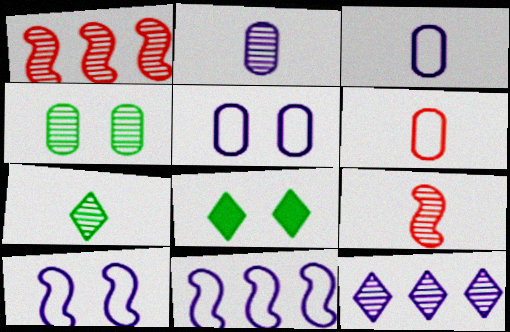[[1, 3, 8], 
[2, 7, 9], 
[4, 9, 12]]